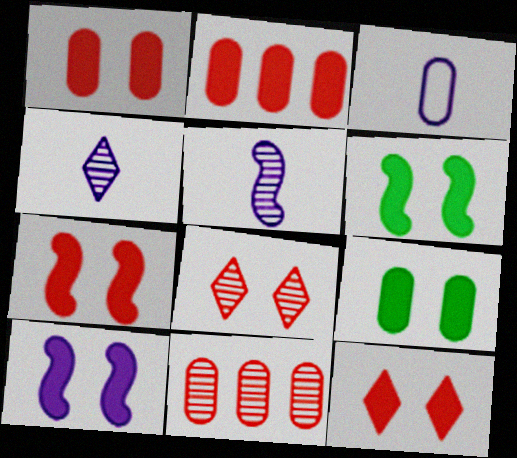[[1, 7, 12], 
[3, 9, 11], 
[6, 7, 10], 
[9, 10, 12]]